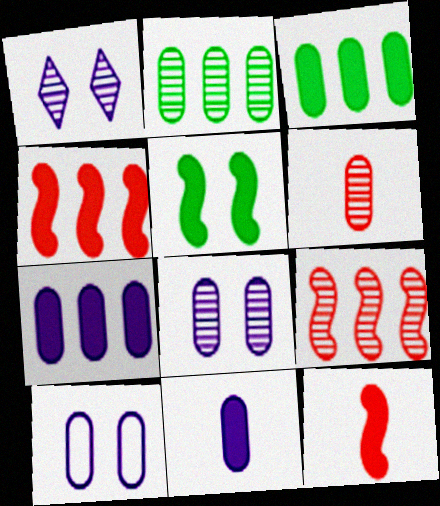[[2, 6, 8], 
[3, 6, 10]]